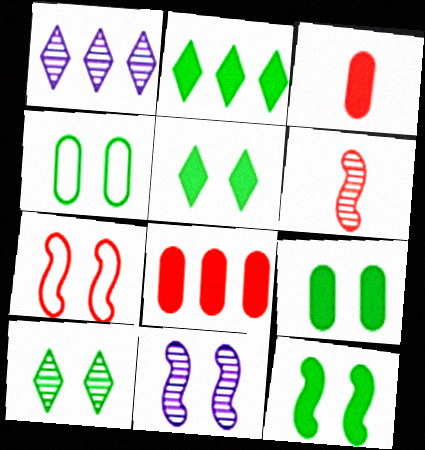[[4, 10, 12], 
[5, 9, 12], 
[7, 11, 12]]